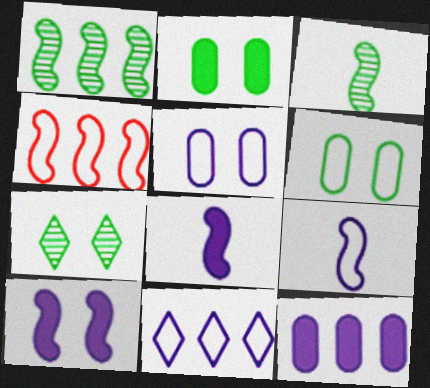[[3, 4, 10], 
[5, 9, 11]]